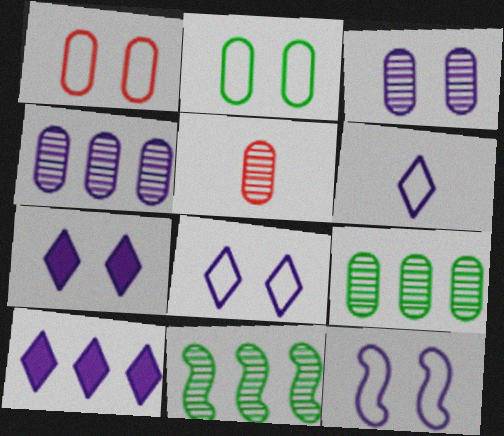[[3, 5, 9], 
[3, 7, 12]]